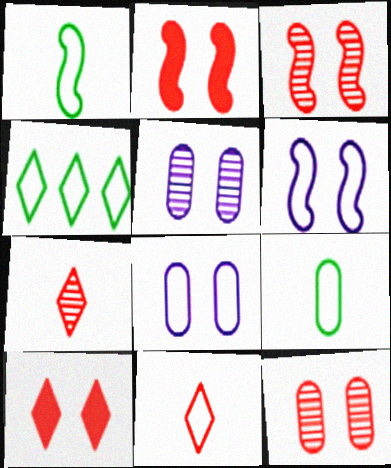[]